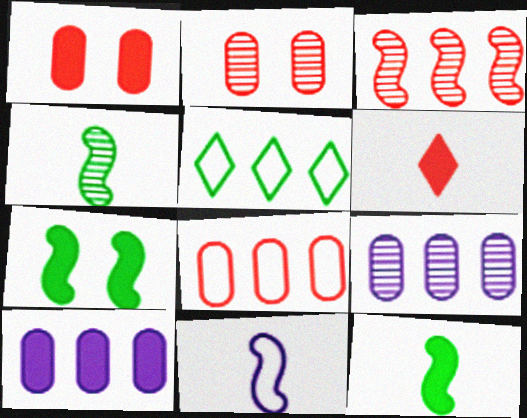[[3, 5, 10], 
[3, 7, 11], 
[6, 7, 10]]